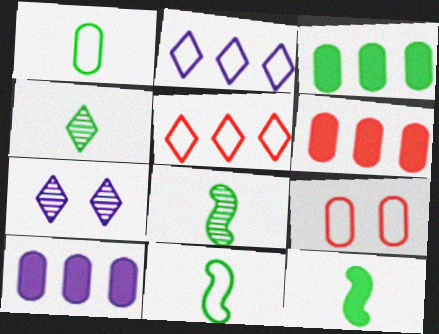[[1, 4, 12], 
[2, 9, 11], 
[3, 6, 10], 
[6, 7, 11], 
[8, 11, 12]]